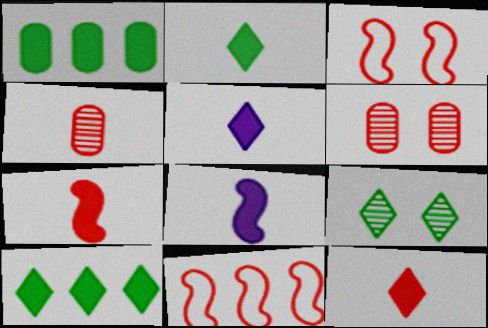[[2, 5, 12], 
[6, 11, 12]]